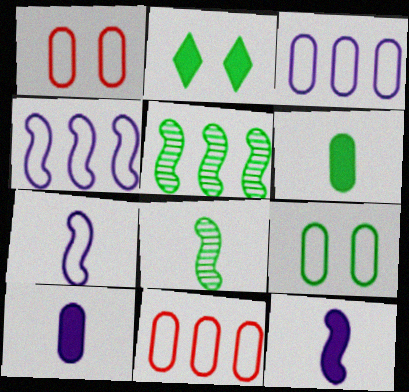[]